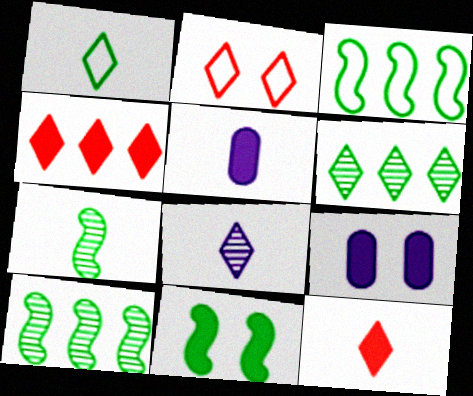[[1, 8, 12], 
[2, 5, 10], 
[3, 7, 11], 
[4, 5, 11]]